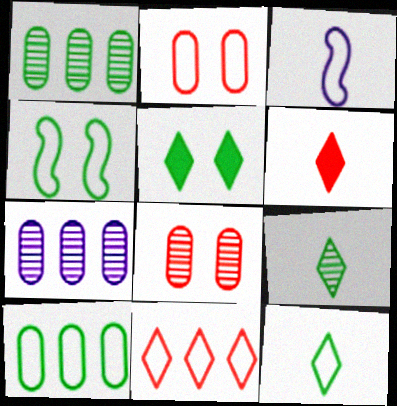[[4, 6, 7], 
[4, 10, 12]]